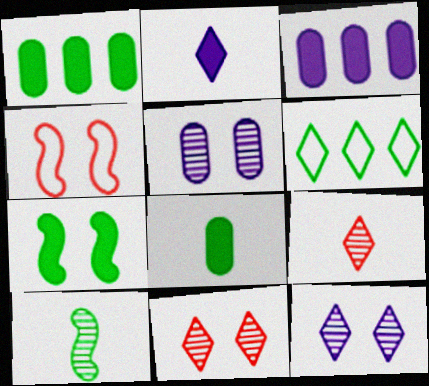[[2, 6, 11]]